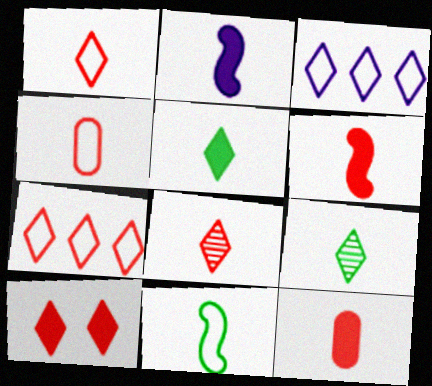[[2, 4, 9], 
[2, 5, 12], 
[3, 9, 10], 
[4, 6, 8], 
[7, 8, 10]]